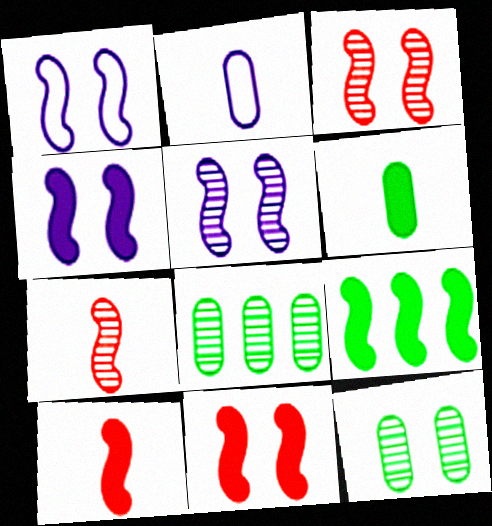[[1, 4, 5], 
[1, 7, 9], 
[4, 9, 10]]